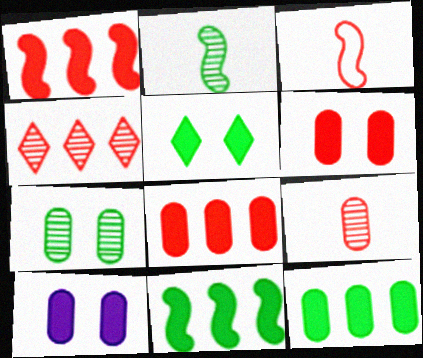[[3, 4, 6]]